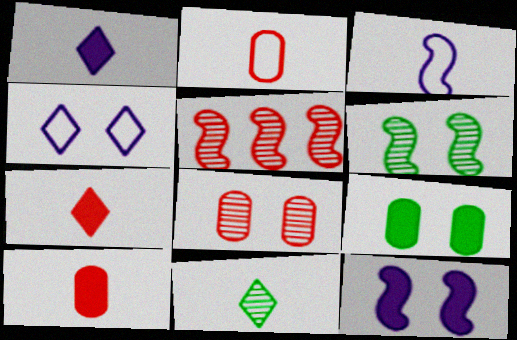[[3, 10, 11]]